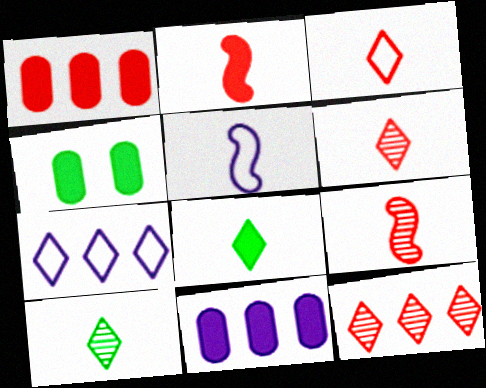[[4, 5, 12], 
[4, 7, 9]]